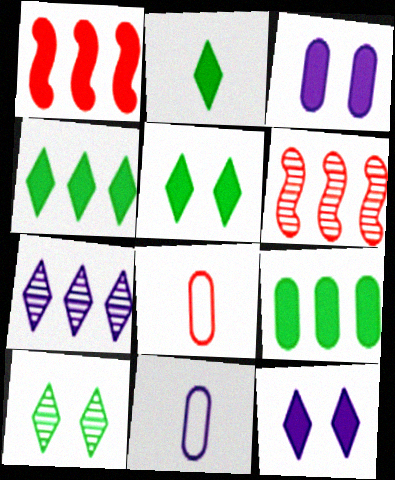[[1, 2, 3], 
[1, 10, 11], 
[2, 4, 5], 
[5, 6, 11]]